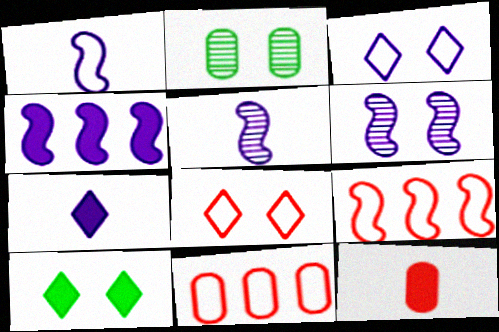[[1, 4, 6], 
[2, 7, 9], 
[4, 10, 12], 
[5, 10, 11]]